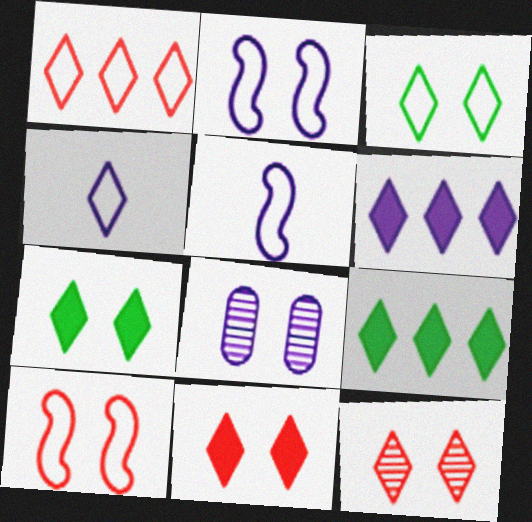[[1, 3, 4], 
[4, 9, 12], 
[5, 6, 8], 
[7, 8, 10]]